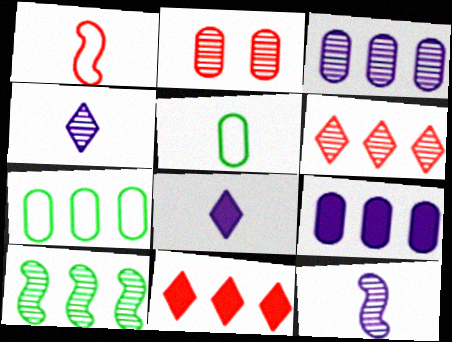[[1, 2, 11], 
[2, 4, 10], 
[2, 5, 9], 
[3, 6, 10]]